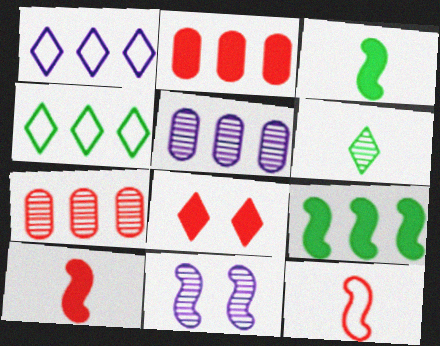[[1, 6, 8], 
[1, 7, 9], 
[2, 8, 10], 
[6, 7, 11], 
[7, 8, 12], 
[9, 11, 12]]